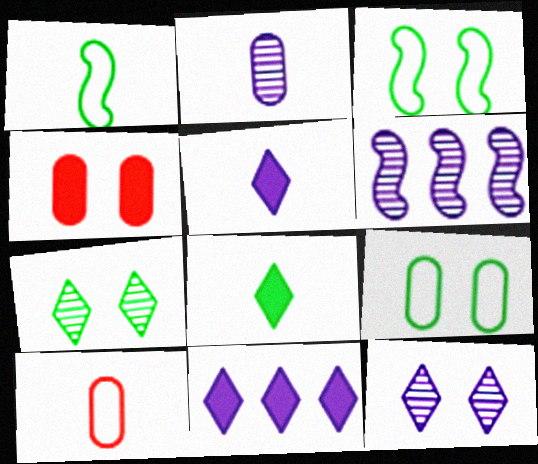[[2, 6, 12], 
[3, 4, 12]]